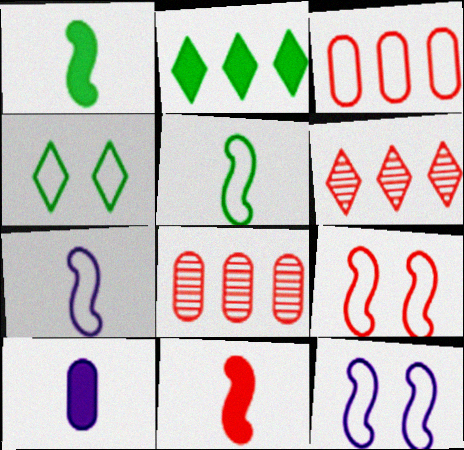[[3, 4, 7]]